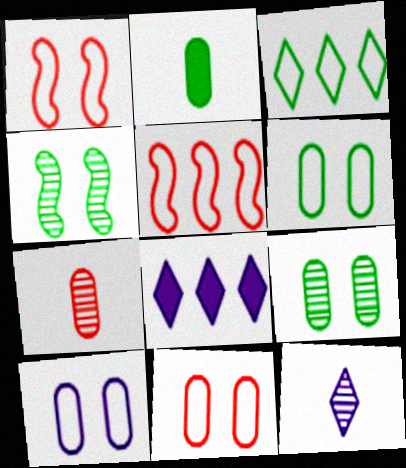[[2, 3, 4], 
[6, 10, 11]]